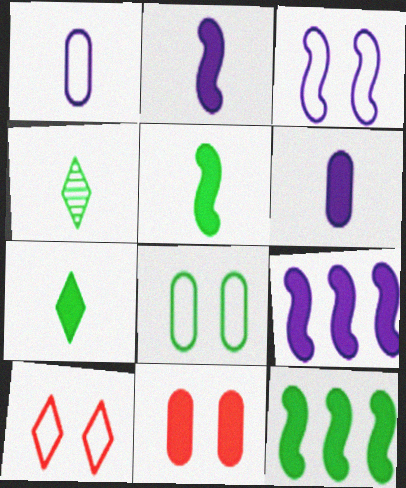[[3, 8, 10], 
[4, 8, 12], 
[7, 9, 11]]